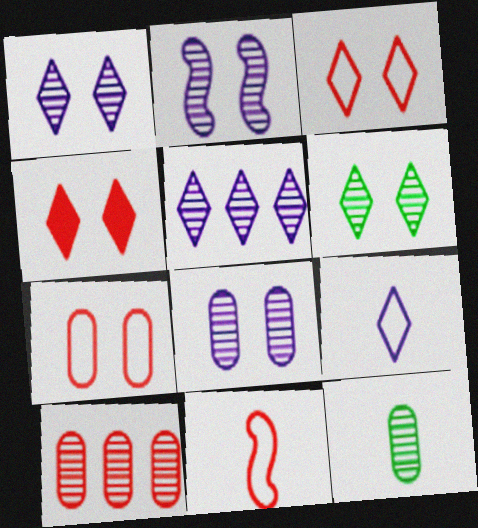[[1, 2, 8], 
[4, 10, 11], 
[8, 10, 12]]